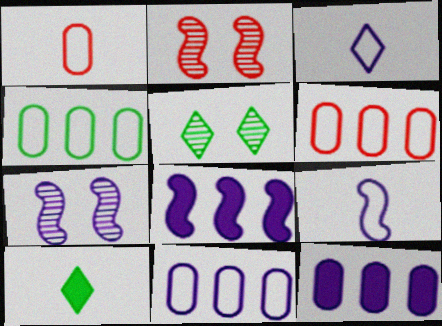[[1, 5, 8], 
[2, 10, 11], 
[3, 7, 12], 
[4, 6, 11], 
[6, 7, 10], 
[7, 8, 9]]